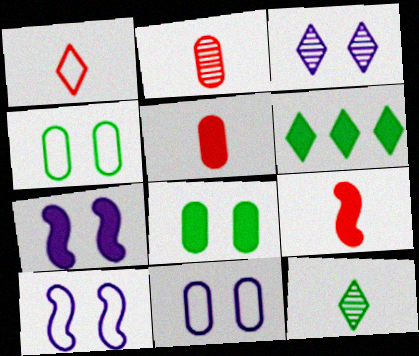[[1, 2, 9], 
[1, 3, 6], 
[2, 6, 10], 
[3, 7, 11], 
[5, 6, 7]]